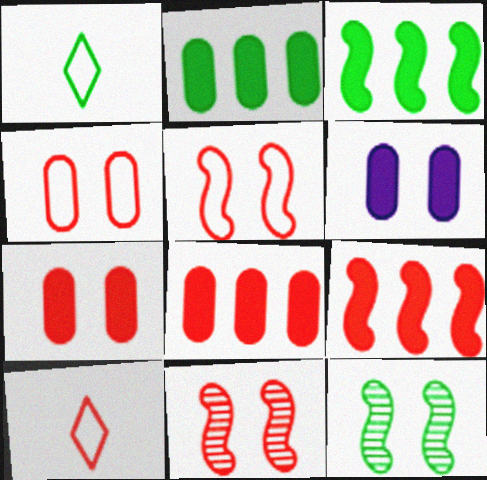[[1, 2, 12], 
[8, 10, 11]]